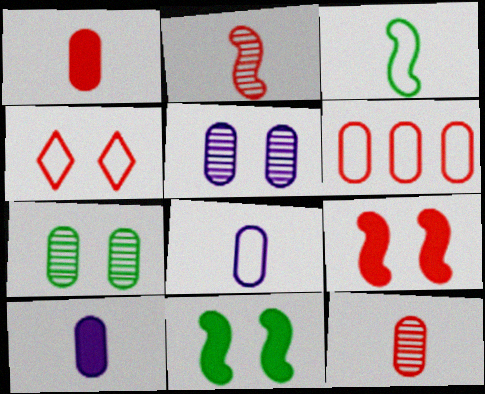[[4, 5, 11], 
[6, 7, 10]]